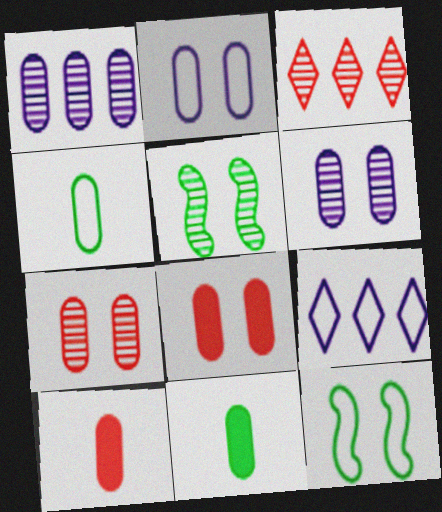[[1, 4, 8], 
[5, 9, 10]]